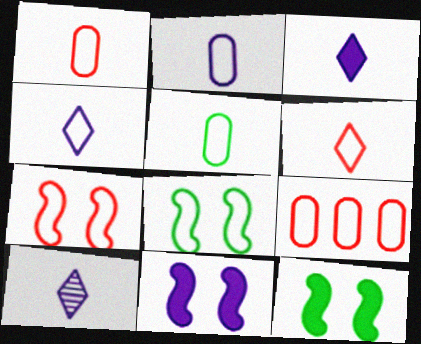[[1, 2, 5], 
[3, 4, 10], 
[4, 8, 9], 
[6, 7, 9], 
[9, 10, 12]]